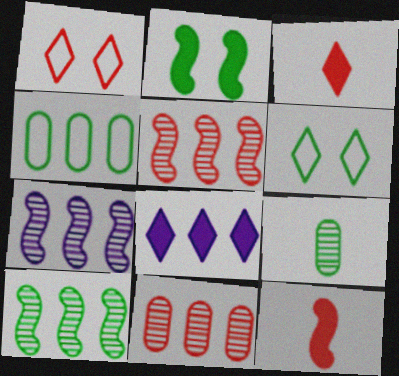[[1, 11, 12], 
[4, 5, 8], 
[5, 7, 10]]